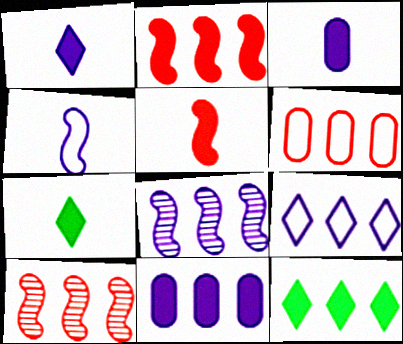[[2, 11, 12], 
[3, 5, 7], 
[6, 8, 12], 
[8, 9, 11]]